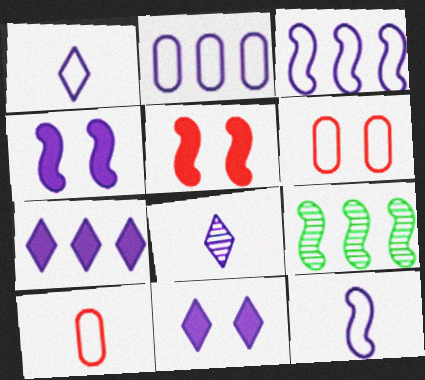[[2, 4, 8], 
[5, 9, 12], 
[9, 10, 11]]